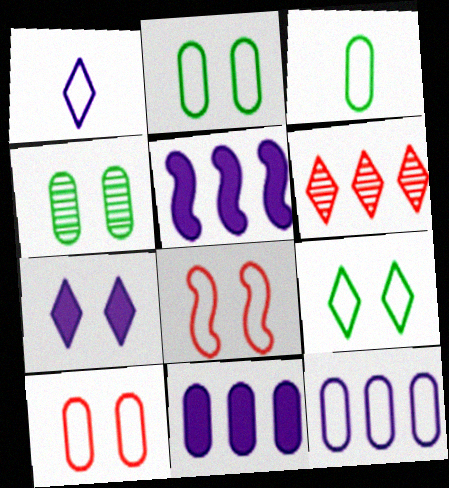[[3, 10, 12], 
[4, 7, 8]]